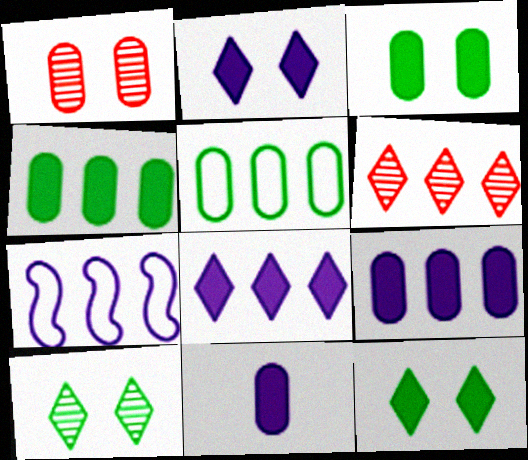[[1, 5, 11], 
[4, 6, 7]]